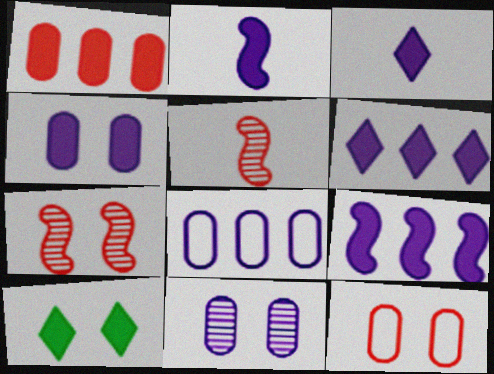[[1, 2, 10], 
[2, 4, 6], 
[3, 4, 9], 
[5, 8, 10]]